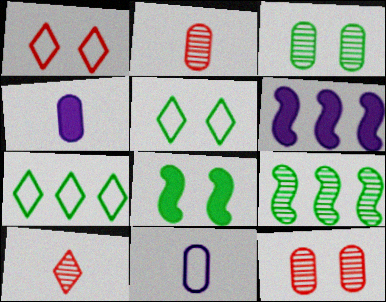[[1, 4, 9], 
[2, 5, 6], 
[3, 5, 8]]